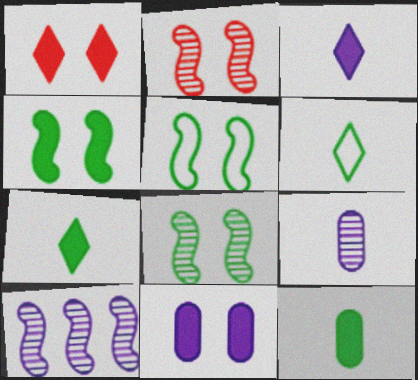[[1, 4, 11], 
[4, 5, 8]]